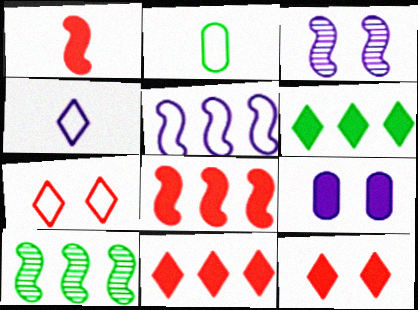[[1, 6, 9], 
[2, 3, 11], 
[2, 5, 7], 
[5, 8, 10]]